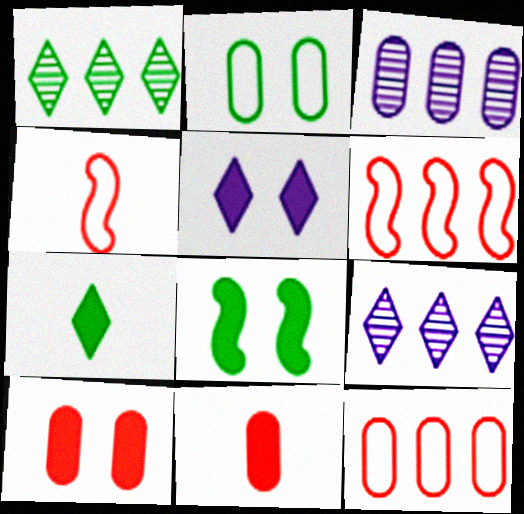[[2, 3, 11], 
[5, 8, 10]]